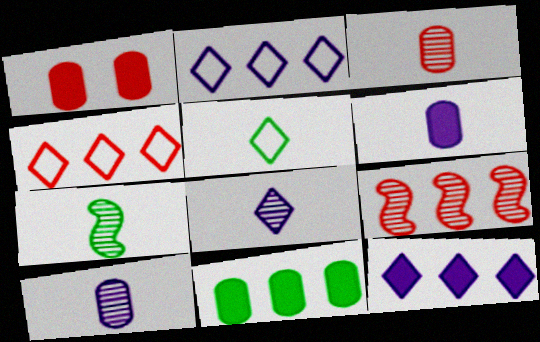[[1, 2, 7], 
[1, 6, 11], 
[2, 9, 11], 
[3, 7, 8]]